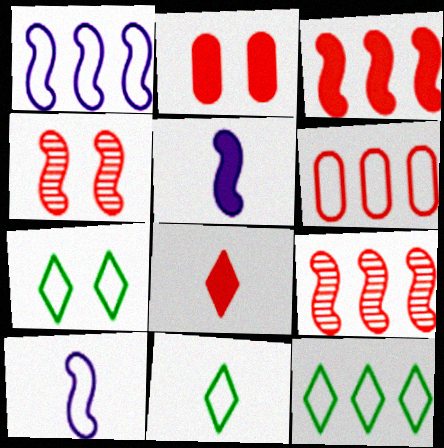[[1, 6, 12], 
[2, 3, 8], 
[4, 6, 8], 
[6, 7, 10], 
[7, 11, 12]]